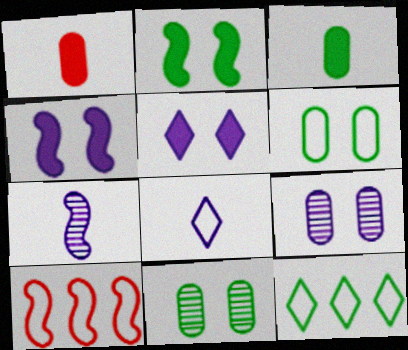[[2, 7, 10], 
[6, 8, 10]]